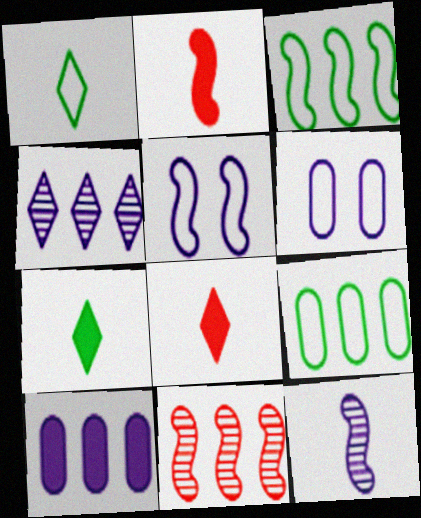[[6, 7, 11]]